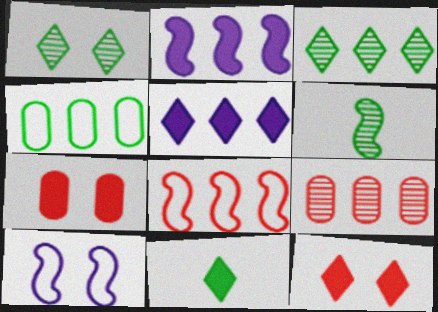[[1, 7, 10], 
[2, 7, 11], 
[5, 11, 12], 
[9, 10, 11]]